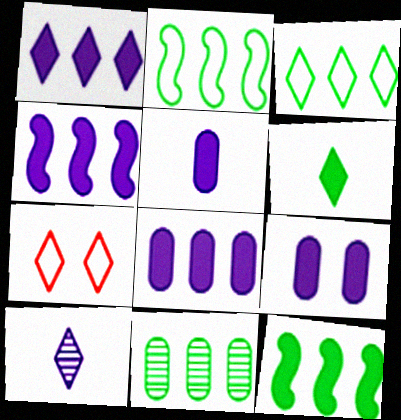[[1, 4, 8], 
[3, 11, 12], 
[5, 8, 9]]